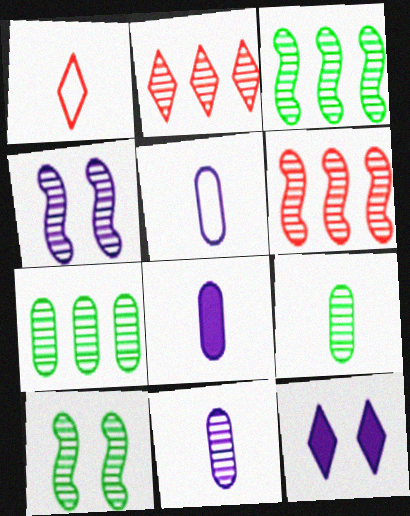[[2, 4, 9], 
[2, 10, 11], 
[5, 8, 11]]